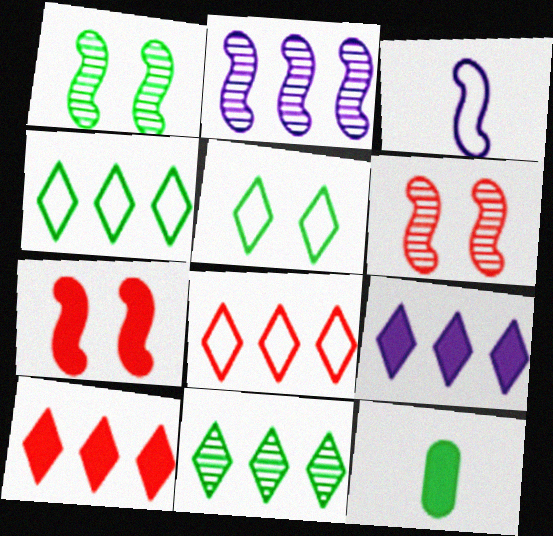[[1, 4, 12], 
[7, 9, 12], 
[8, 9, 11]]